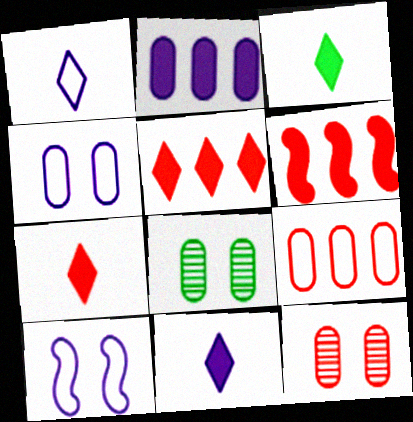[[1, 6, 8], 
[3, 7, 11]]